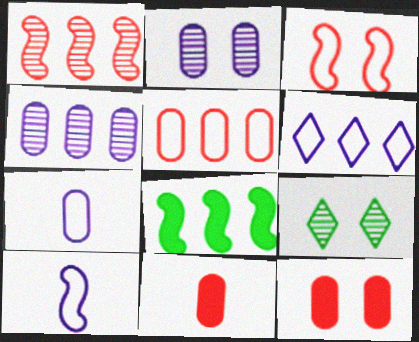[]